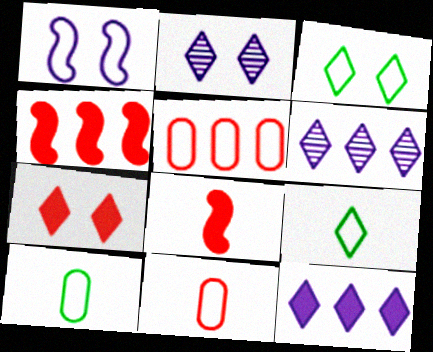[[1, 5, 9], 
[2, 3, 7], 
[2, 4, 10], 
[6, 7, 9]]